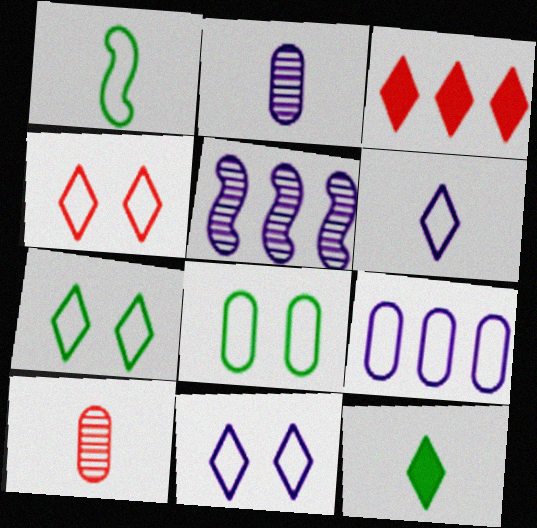[[1, 4, 9], 
[4, 7, 11]]